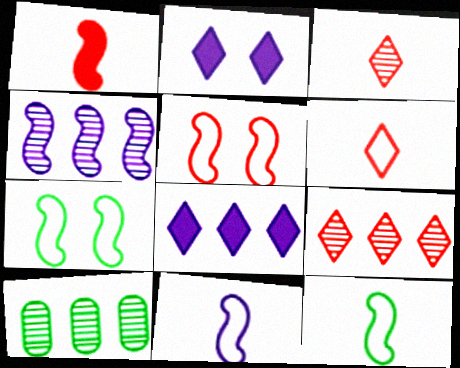[[1, 4, 7], 
[4, 9, 10]]